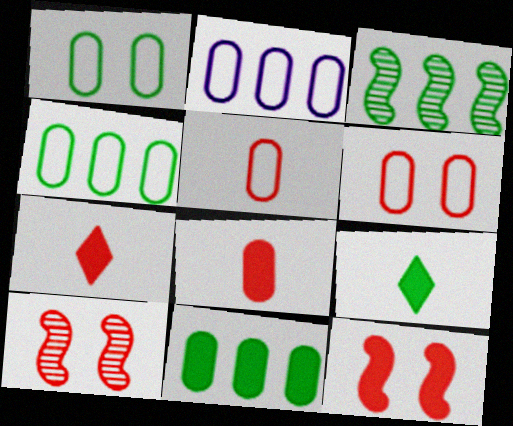[[1, 2, 5], 
[1, 3, 9], 
[2, 9, 10]]